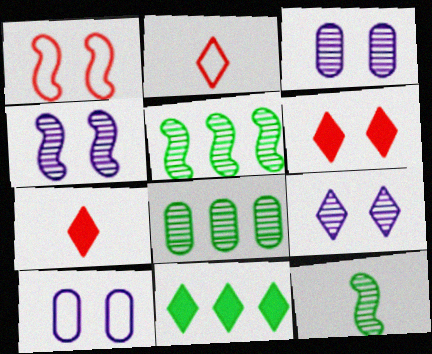[[2, 9, 11], 
[3, 4, 9], 
[5, 7, 10]]